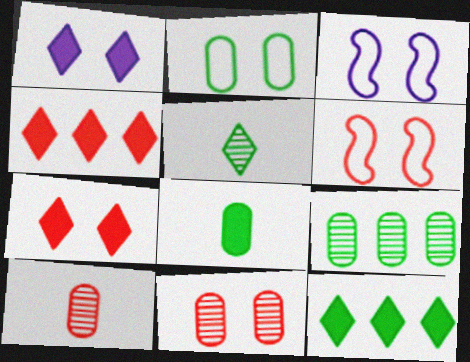[[2, 8, 9], 
[3, 10, 12], 
[4, 6, 10], 
[6, 7, 11]]